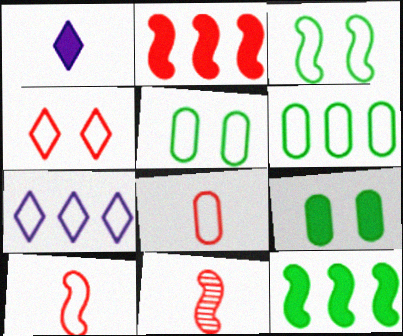[[1, 2, 9], 
[3, 7, 8], 
[5, 7, 10], 
[7, 9, 11]]